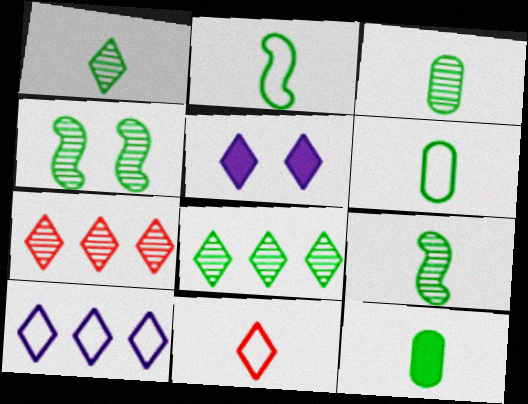[[1, 2, 12], 
[1, 3, 9], 
[3, 4, 8], 
[3, 6, 12], 
[5, 8, 11]]